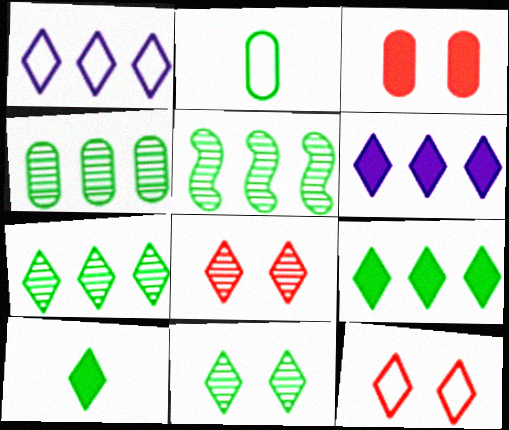[[1, 8, 10], 
[4, 5, 7]]